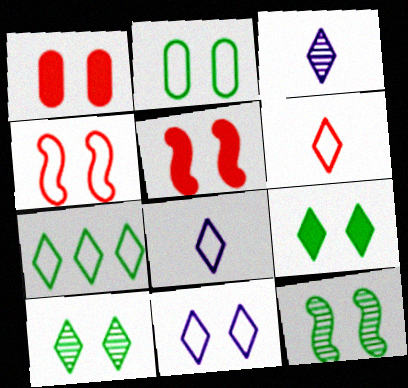[[1, 11, 12], 
[2, 4, 11], 
[2, 9, 12], 
[6, 7, 11]]